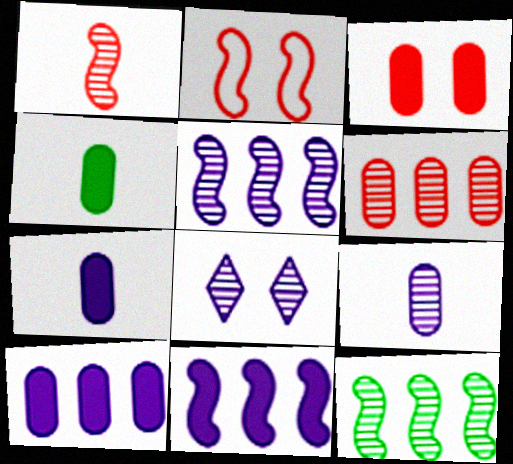[[3, 4, 10], 
[5, 8, 9]]